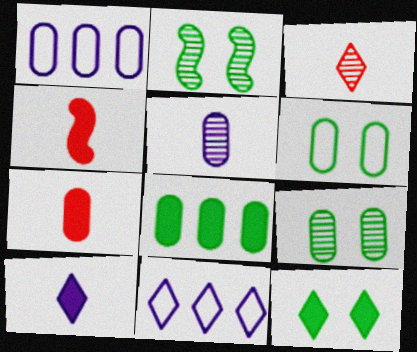[[1, 7, 9], 
[2, 6, 12], 
[2, 7, 11], 
[3, 11, 12], 
[4, 9, 11]]